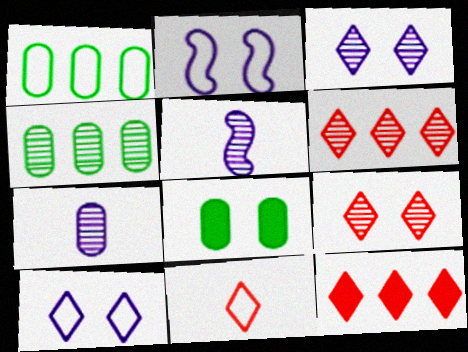[[1, 2, 11], 
[2, 8, 9], 
[4, 5, 9], 
[9, 11, 12]]